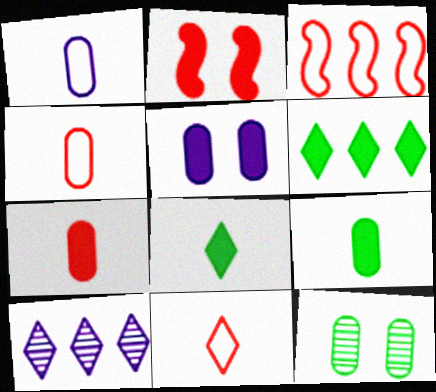[]